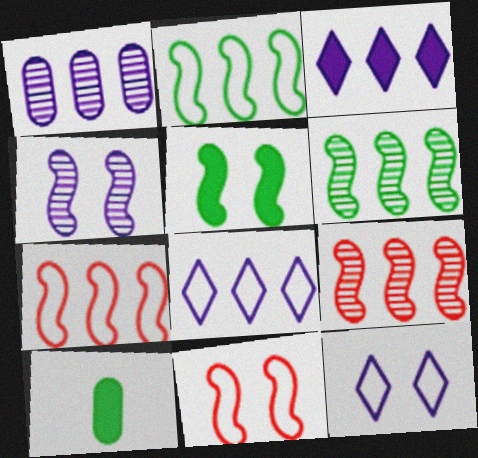[[4, 5, 11], 
[9, 10, 12]]